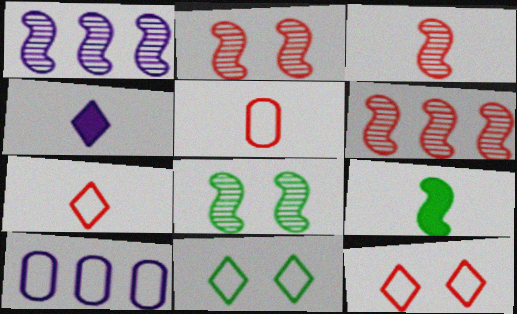[[1, 3, 8], 
[2, 3, 6]]